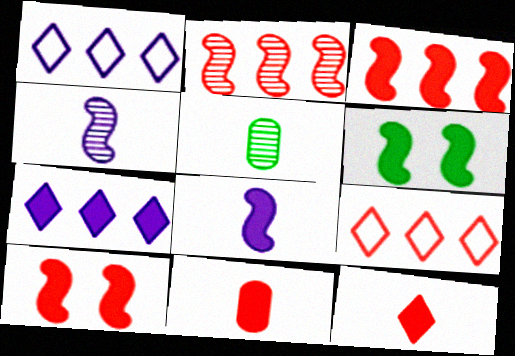[[1, 5, 10], 
[3, 6, 8], 
[6, 7, 11]]